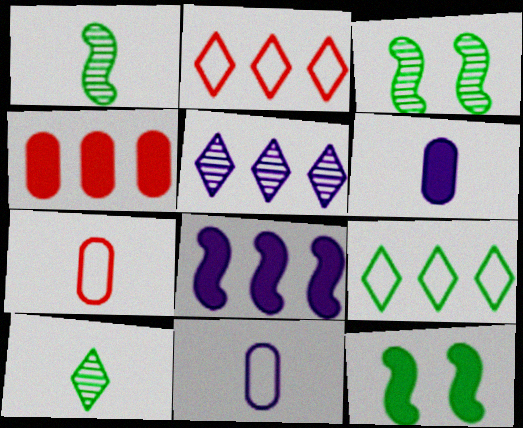[[2, 3, 6], 
[5, 7, 12]]